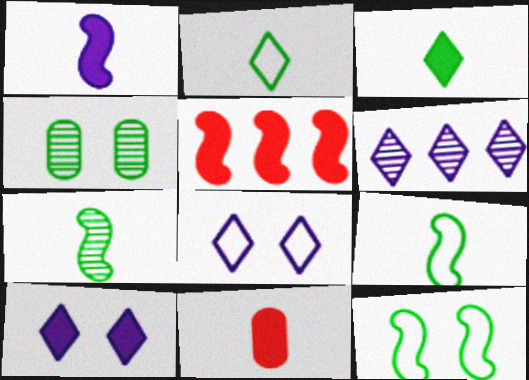[[1, 3, 11], 
[6, 11, 12]]